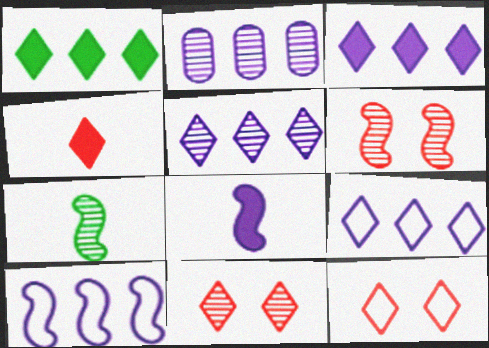[[2, 3, 10], 
[2, 7, 11], 
[3, 5, 9]]